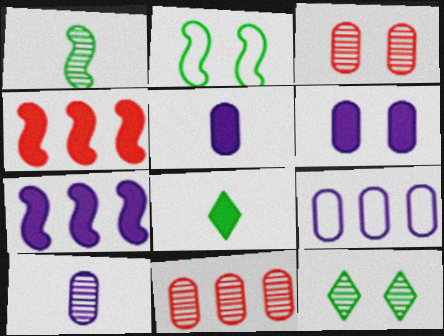[[4, 6, 8], 
[6, 9, 10]]